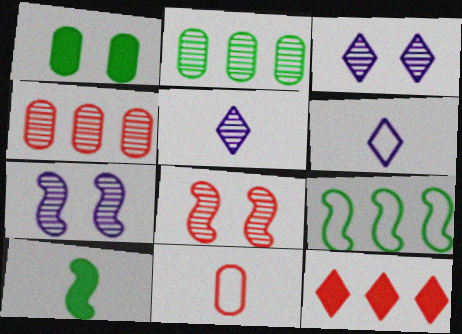[[2, 5, 8], 
[5, 10, 11], 
[8, 11, 12]]